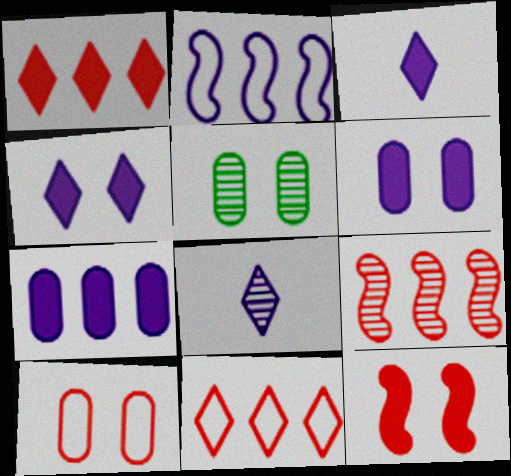[[2, 6, 8], 
[5, 6, 10], 
[5, 8, 9]]